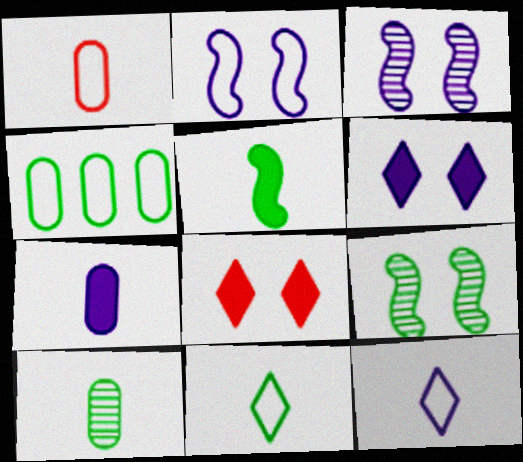[[1, 7, 10], 
[5, 10, 11]]